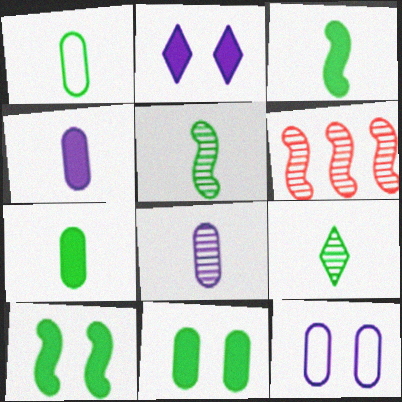[[1, 2, 6], 
[1, 3, 9]]